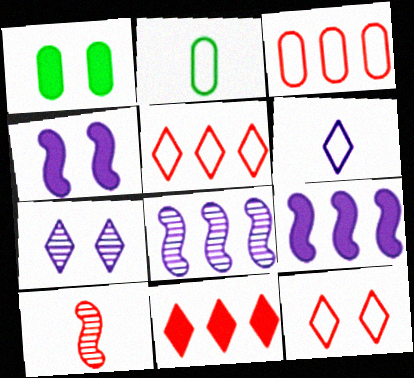[]